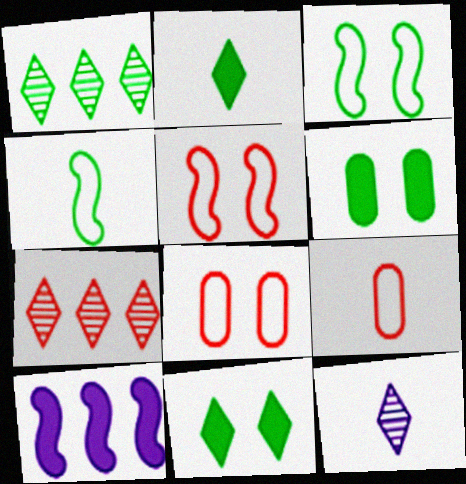[[1, 4, 6]]